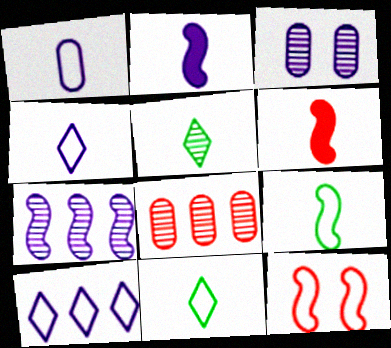[[1, 5, 6], 
[2, 3, 10]]